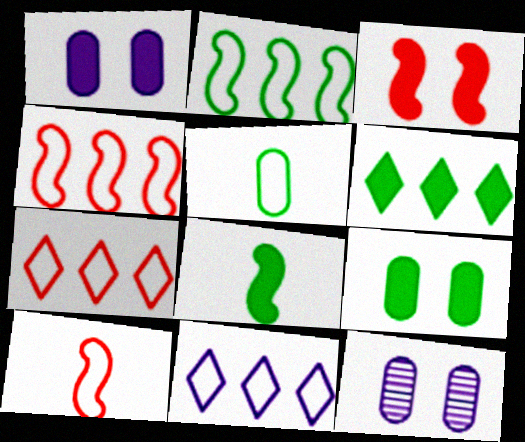[[6, 8, 9], 
[6, 10, 12], 
[7, 8, 12]]